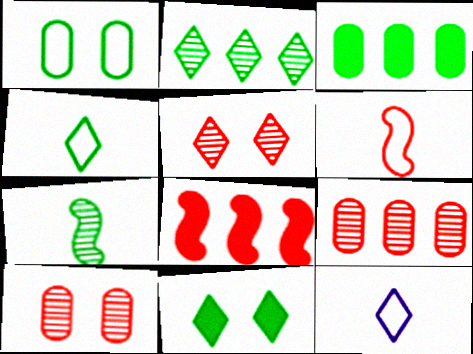[[2, 4, 11]]